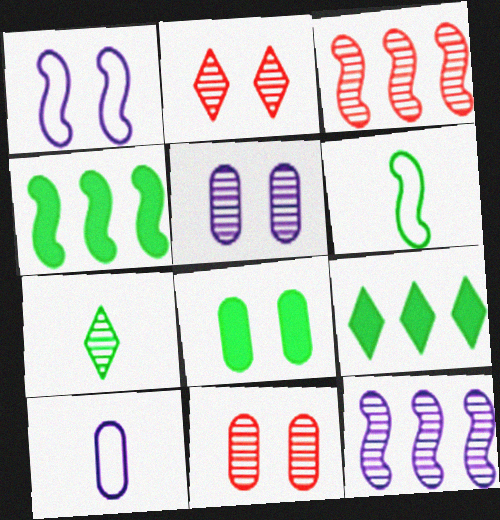[[1, 2, 8], 
[2, 4, 10], 
[3, 5, 7], 
[7, 11, 12]]